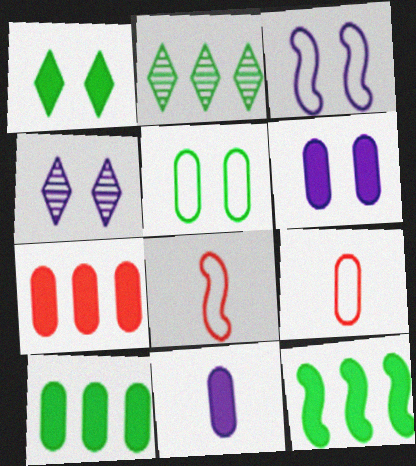[[2, 6, 8], 
[3, 4, 6], 
[4, 8, 10], 
[4, 9, 12]]